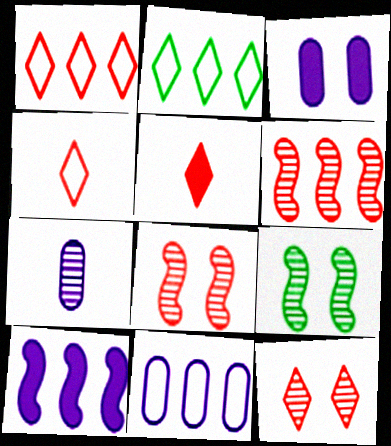[[1, 5, 12], 
[3, 7, 11], 
[5, 9, 11]]